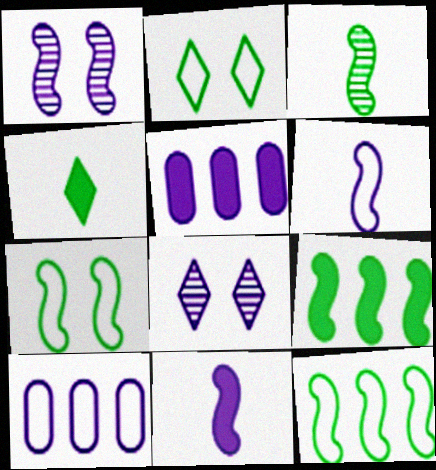[[3, 7, 9], 
[5, 6, 8], 
[8, 10, 11]]